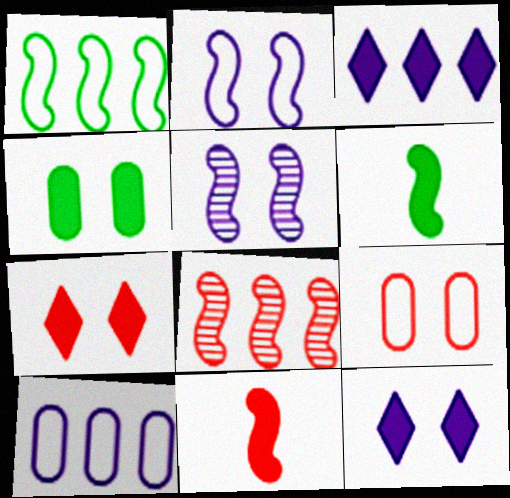[[1, 5, 11], 
[2, 6, 8], 
[3, 4, 11]]